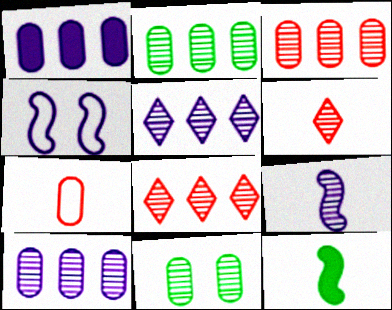[[1, 7, 11], 
[2, 3, 10], 
[8, 9, 11]]